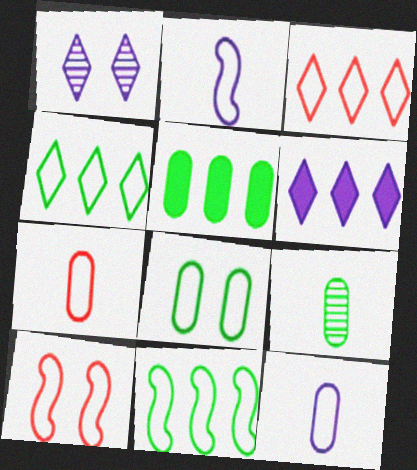[[2, 3, 8], 
[2, 10, 11], 
[3, 7, 10], 
[4, 10, 12], 
[5, 8, 9], 
[6, 9, 10]]